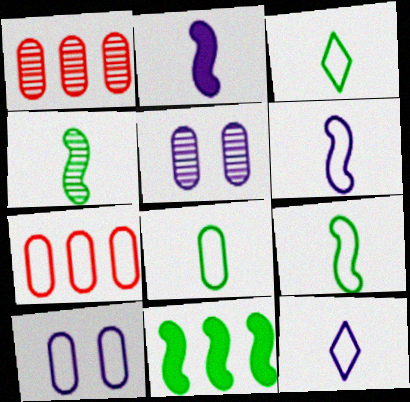[[3, 8, 9], 
[7, 8, 10]]